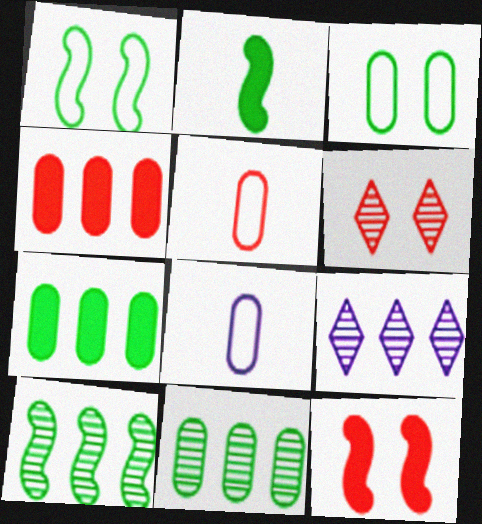[[1, 2, 10]]